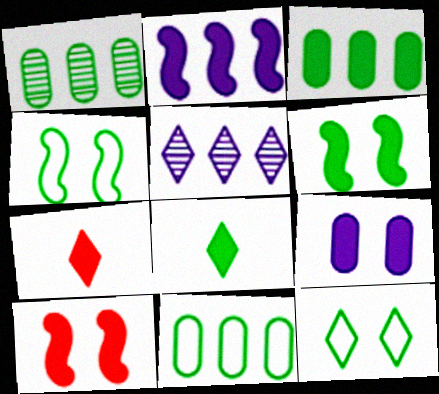[[1, 3, 11], 
[1, 4, 8], 
[3, 6, 8], 
[5, 7, 12]]